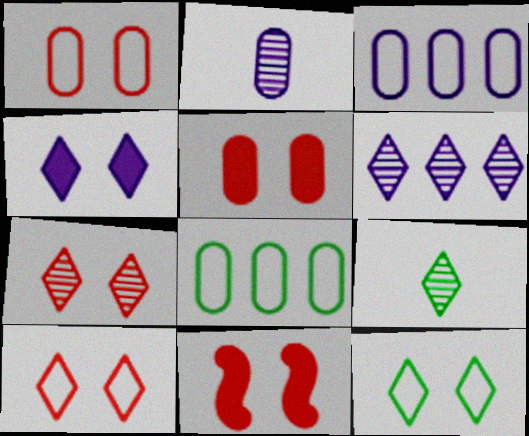[[1, 7, 11], 
[2, 5, 8], 
[3, 9, 11], 
[4, 7, 12], 
[6, 7, 9]]